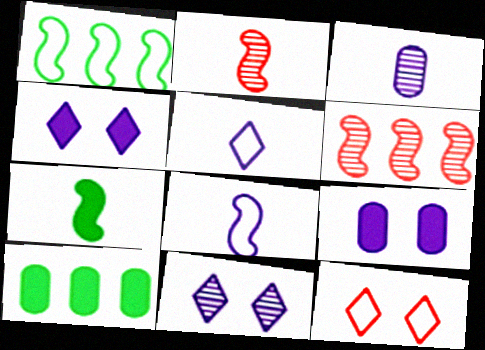[[2, 7, 8]]